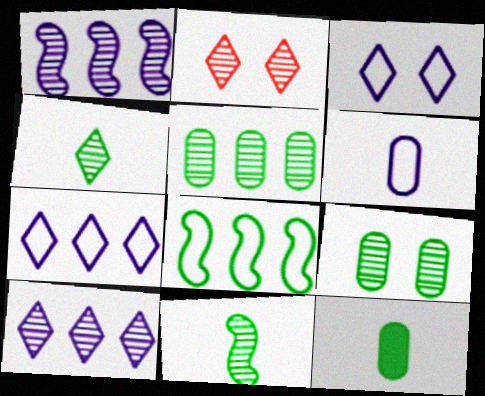[[2, 4, 10]]